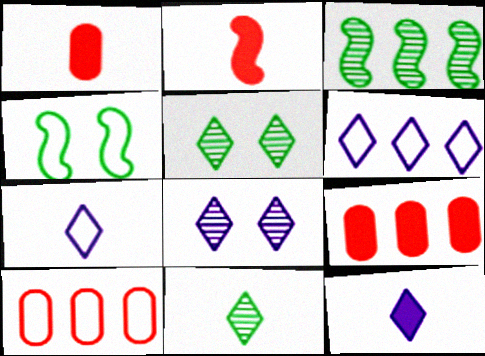[[3, 6, 9], 
[4, 7, 10], 
[6, 8, 12]]